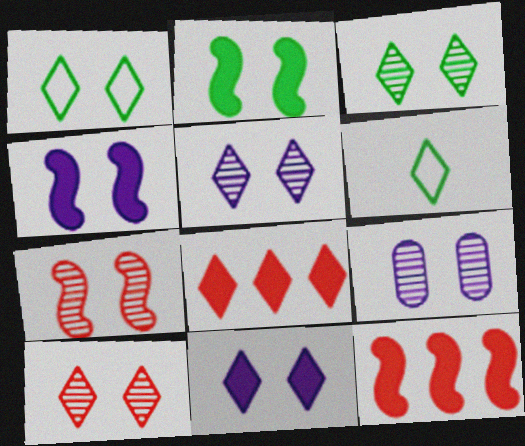[[1, 10, 11], 
[3, 5, 10], 
[3, 7, 9], 
[5, 6, 8], 
[6, 9, 12]]